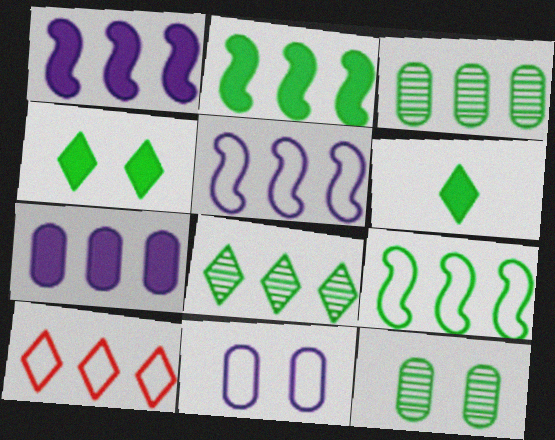[[1, 3, 10], 
[6, 9, 12]]